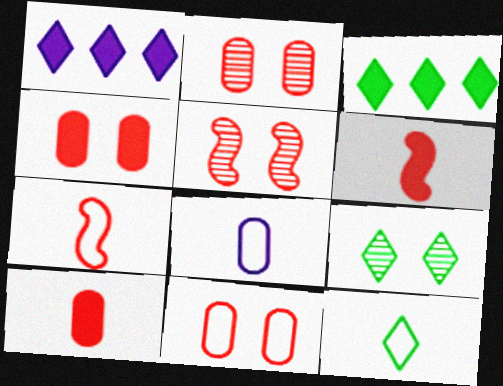[[2, 4, 11], 
[3, 5, 8], 
[3, 9, 12], 
[7, 8, 12]]